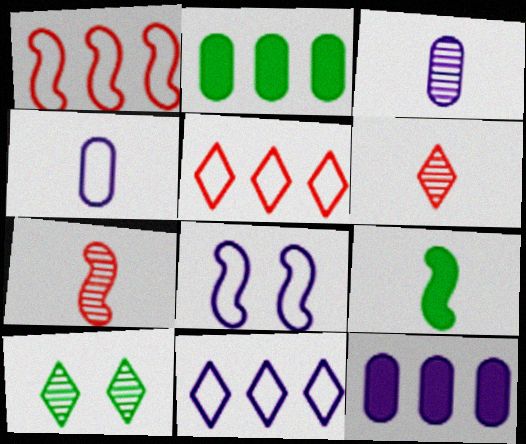[[2, 6, 8], 
[4, 6, 9], 
[4, 8, 11]]